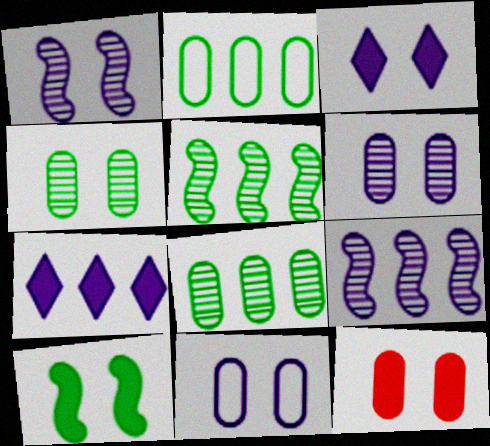[[1, 3, 11], 
[3, 10, 12], 
[4, 11, 12]]